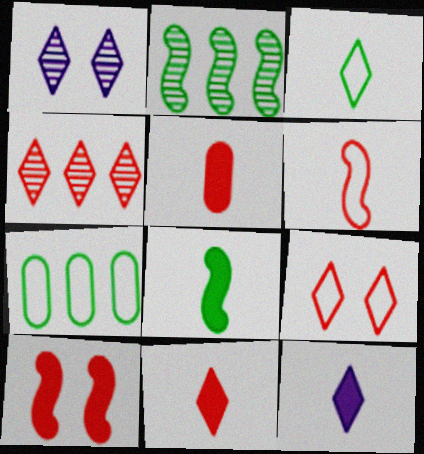[[4, 9, 11], 
[5, 8, 12]]